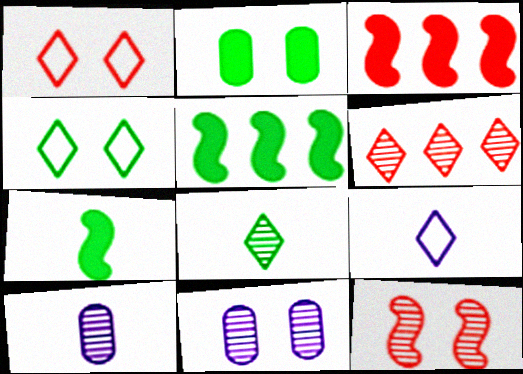[[1, 5, 10], 
[3, 4, 10]]